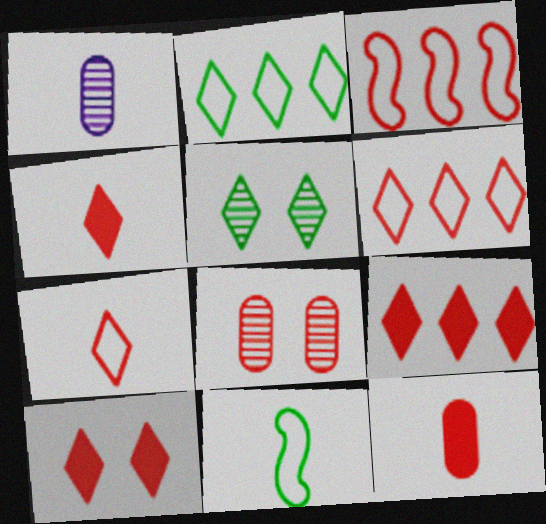[[1, 4, 11], 
[3, 4, 8], 
[4, 9, 10]]